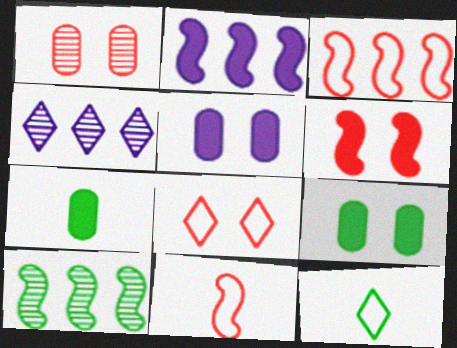[[1, 2, 12], 
[1, 6, 8], 
[2, 3, 10], 
[4, 9, 11], 
[9, 10, 12]]